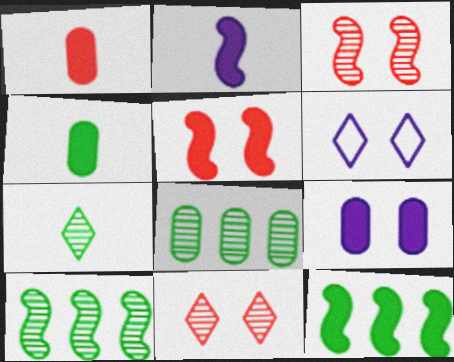[[1, 6, 10], 
[2, 5, 12]]